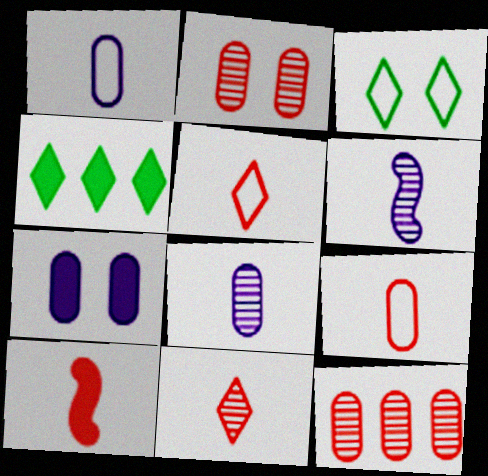[[4, 7, 10], 
[9, 10, 11]]